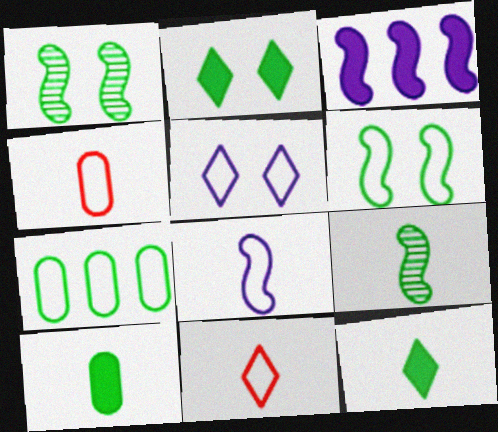[[1, 7, 12], 
[2, 7, 9]]